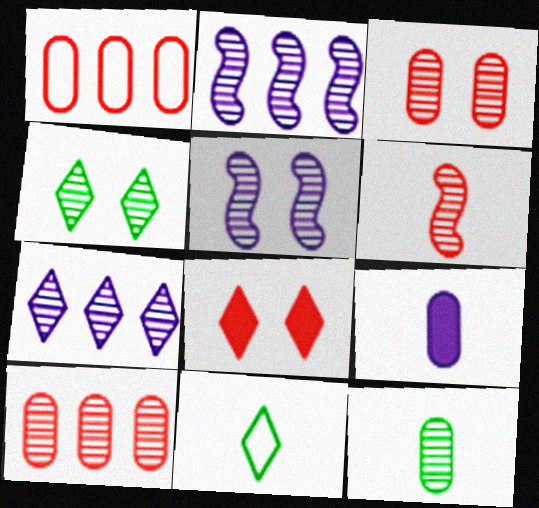[[1, 6, 8], 
[3, 4, 5], 
[6, 9, 11], 
[7, 8, 11]]